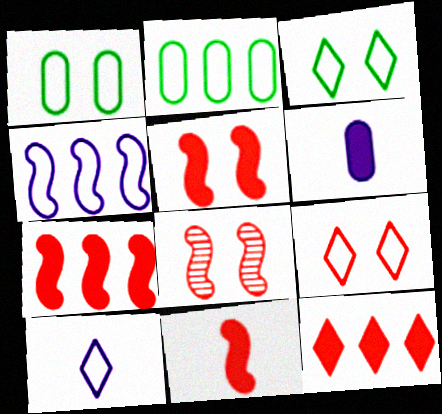[[5, 7, 11]]